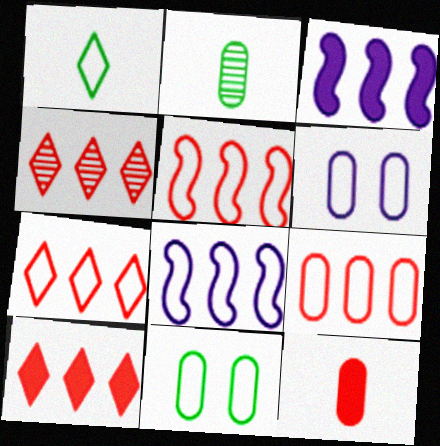[[1, 5, 6], 
[4, 7, 10], 
[5, 7, 9]]